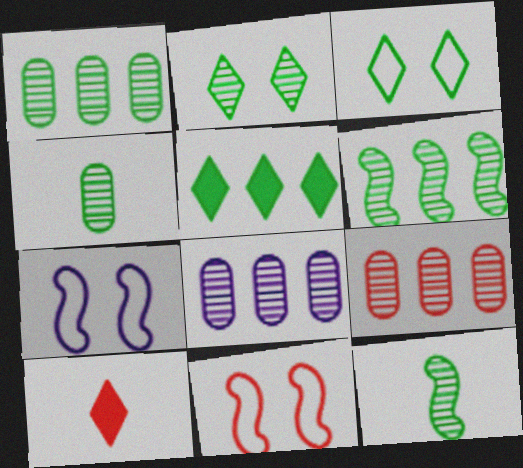[[1, 2, 12], 
[1, 7, 10], 
[1, 8, 9], 
[2, 4, 6], 
[9, 10, 11]]